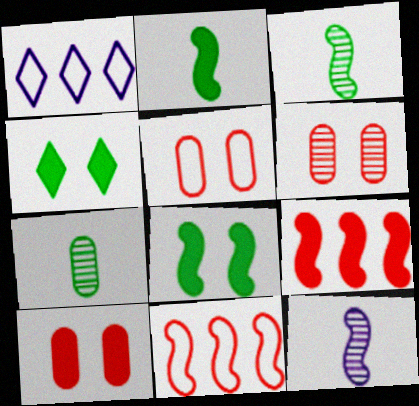[[1, 2, 6], 
[1, 3, 10], 
[5, 6, 10], 
[8, 11, 12]]